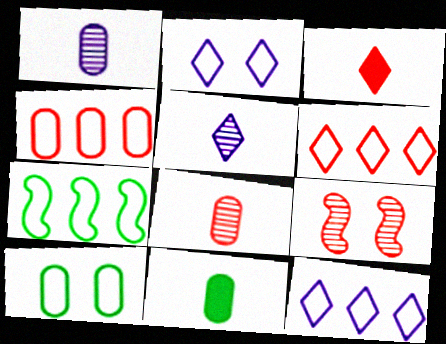[[3, 4, 9], 
[4, 7, 12], 
[9, 11, 12]]